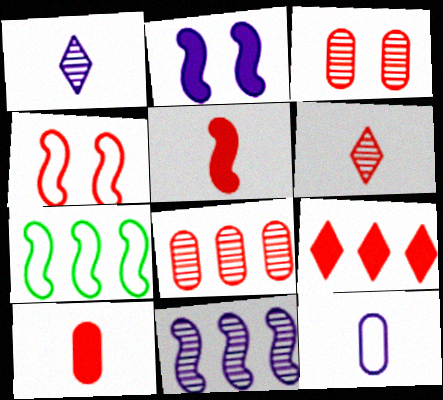[]